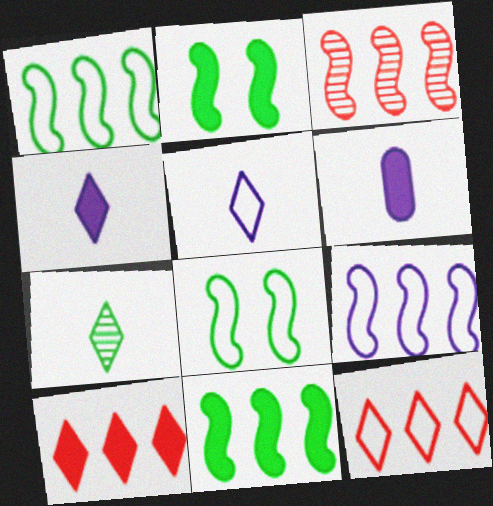[[2, 6, 10], 
[3, 9, 11]]